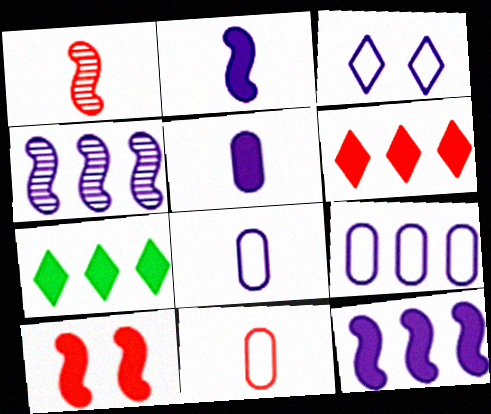[[3, 4, 5], 
[5, 7, 10]]